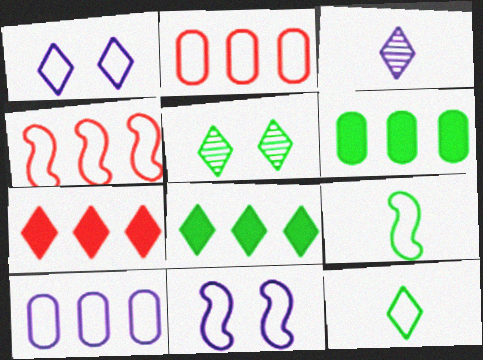[[1, 2, 9], 
[2, 11, 12], 
[4, 9, 11], 
[5, 6, 9], 
[5, 8, 12]]